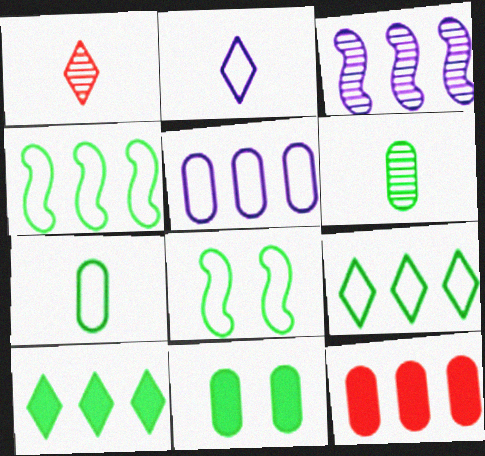[[3, 9, 12], 
[6, 8, 10], 
[7, 8, 9]]